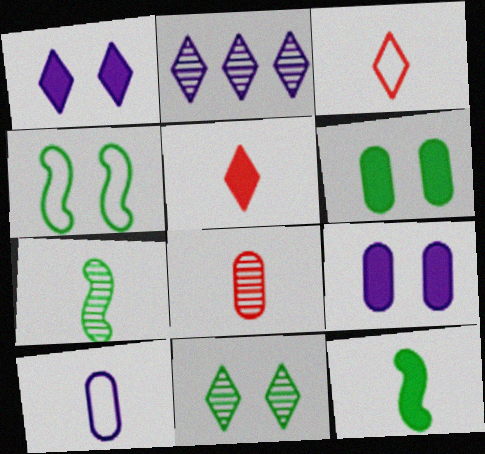[[4, 6, 11], 
[5, 7, 10]]